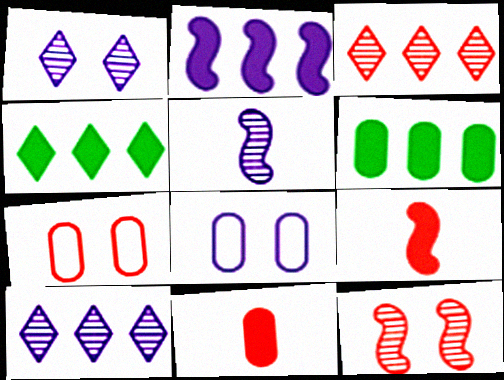[[3, 7, 9], 
[4, 5, 7]]